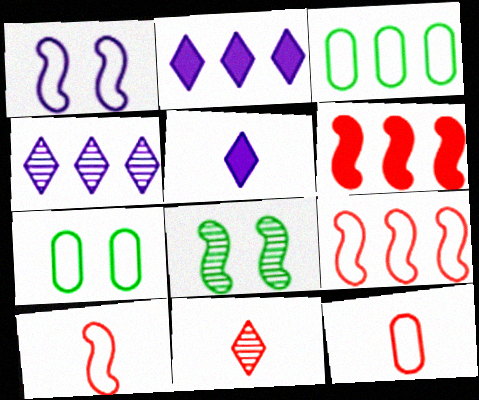[[2, 8, 12], 
[3, 4, 6]]